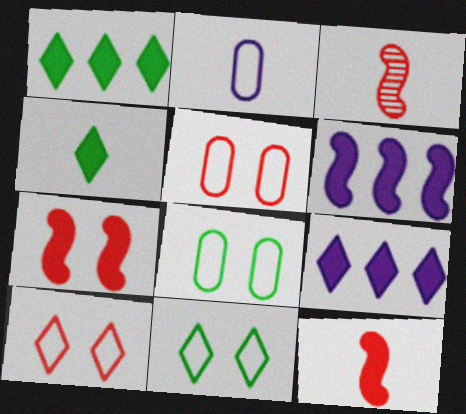[[2, 3, 4], 
[3, 8, 9]]